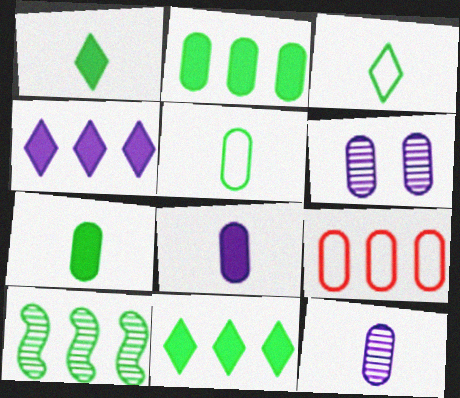[[4, 9, 10], 
[6, 7, 9]]